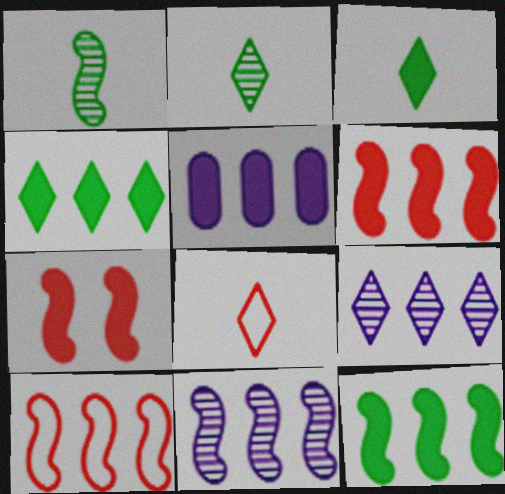[[3, 5, 7], 
[4, 5, 6], 
[10, 11, 12]]